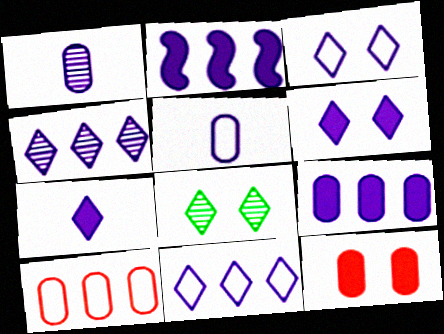[[1, 2, 3], 
[3, 4, 7]]